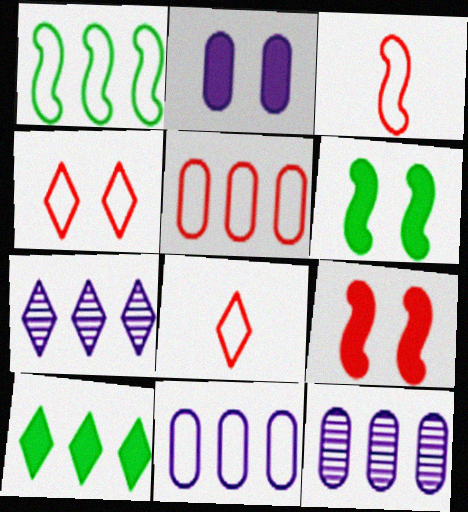[[3, 4, 5], 
[6, 8, 12]]